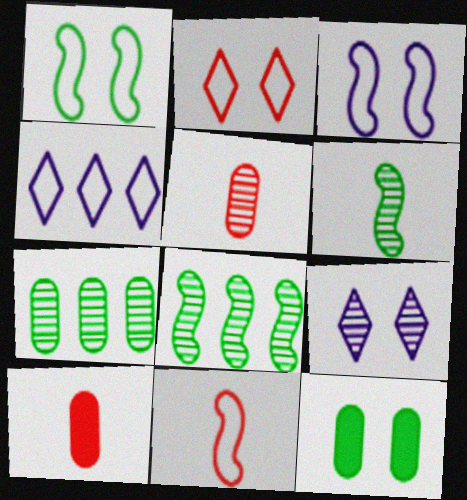[[5, 8, 9]]